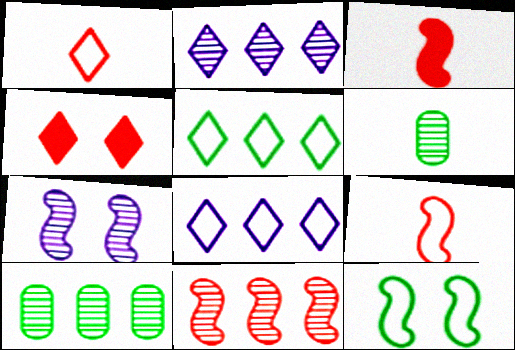[[2, 10, 11]]